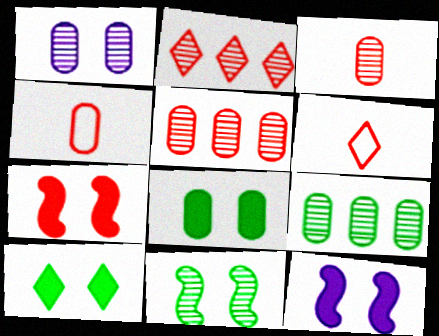[[1, 3, 9], 
[2, 4, 7], 
[5, 6, 7], 
[6, 9, 12]]